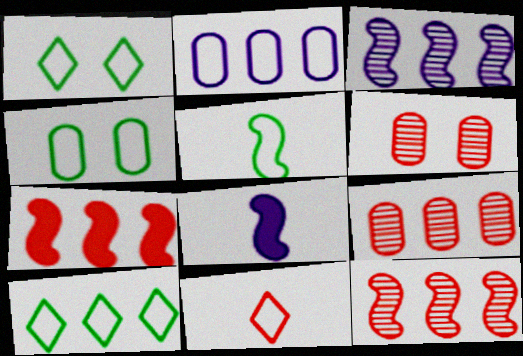[[1, 8, 9], 
[4, 5, 10], 
[6, 7, 11], 
[6, 8, 10]]